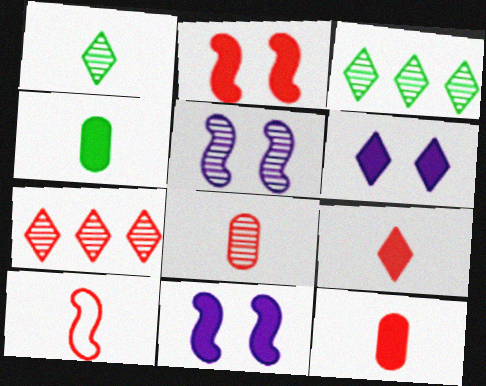[[3, 5, 8], 
[8, 9, 10]]